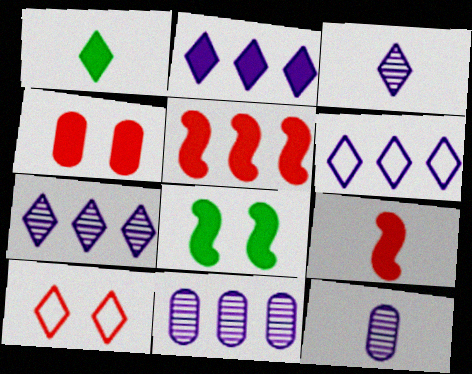[[1, 7, 10], 
[2, 6, 7]]